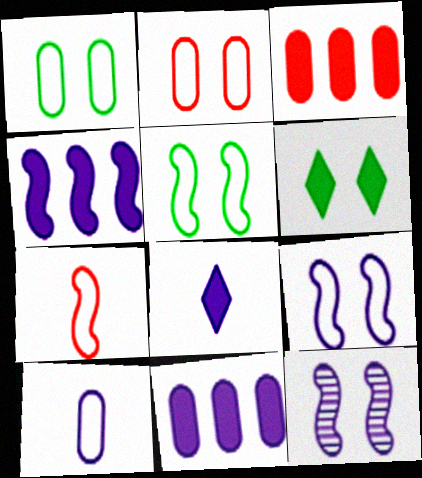[[2, 6, 12]]